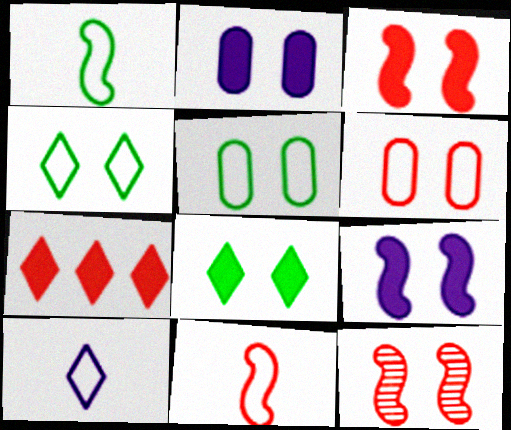[[2, 3, 8], 
[2, 4, 12]]